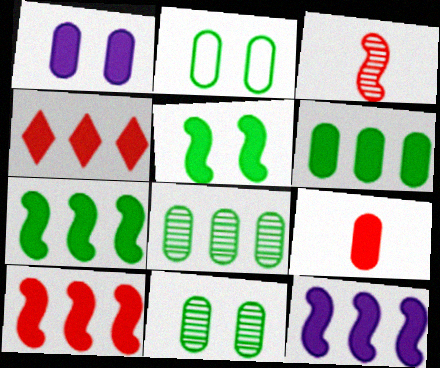[[1, 6, 9], 
[4, 6, 12], 
[7, 10, 12]]